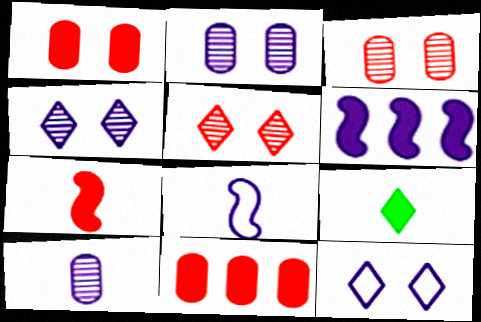[[1, 6, 9], 
[6, 10, 12]]